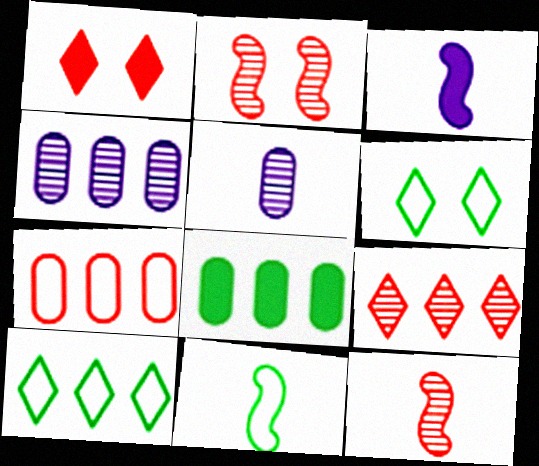[[1, 3, 8], 
[1, 4, 11], 
[1, 7, 12], 
[3, 11, 12], 
[4, 7, 8]]